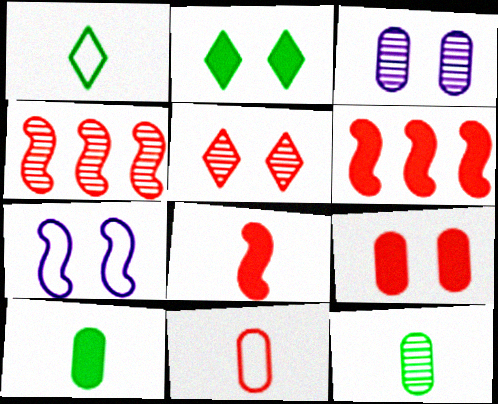[[1, 3, 6], 
[5, 6, 11]]